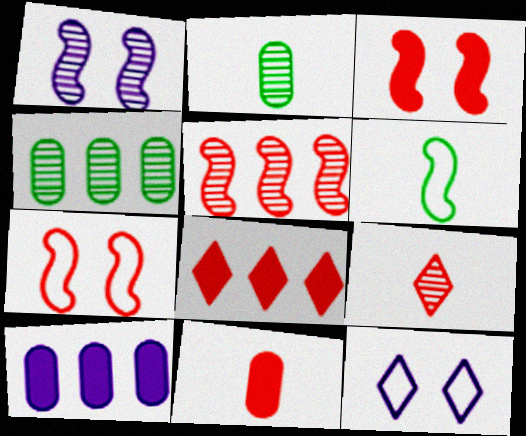[[1, 4, 9], 
[3, 8, 11]]